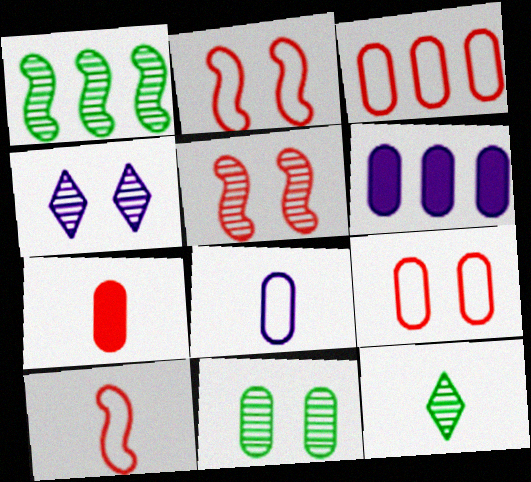[[1, 11, 12], 
[2, 6, 12], 
[4, 5, 11]]